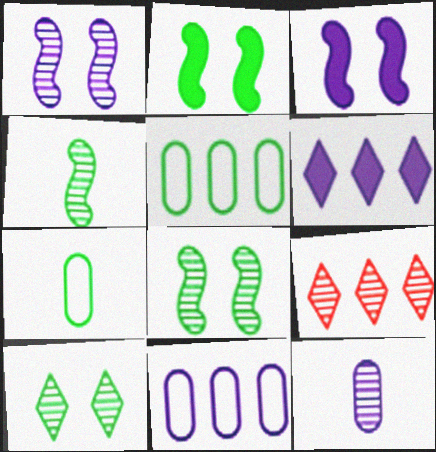[[3, 7, 9], 
[8, 9, 12]]